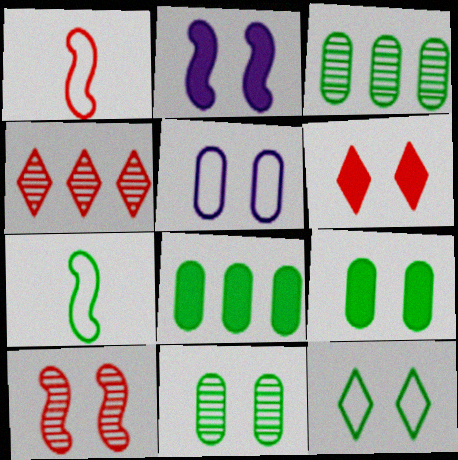[[2, 6, 9]]